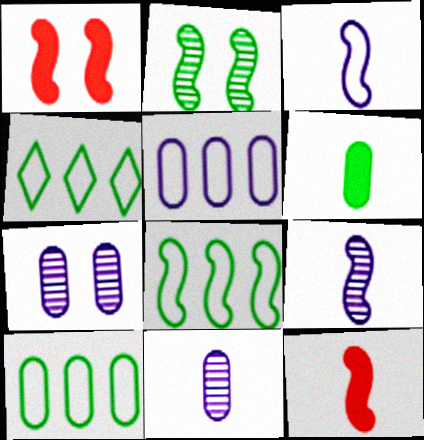[[1, 4, 11], 
[1, 8, 9], 
[2, 4, 6], 
[4, 7, 12], 
[4, 8, 10]]